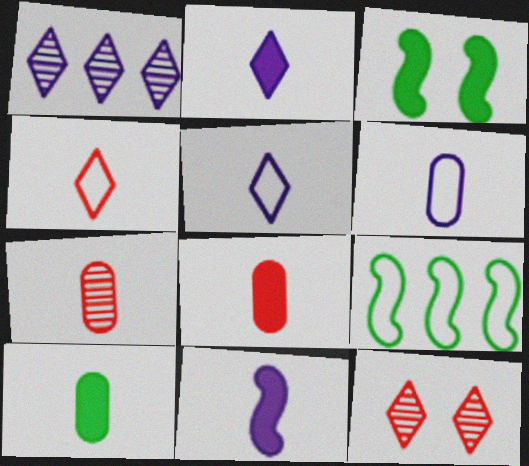[[6, 7, 10]]